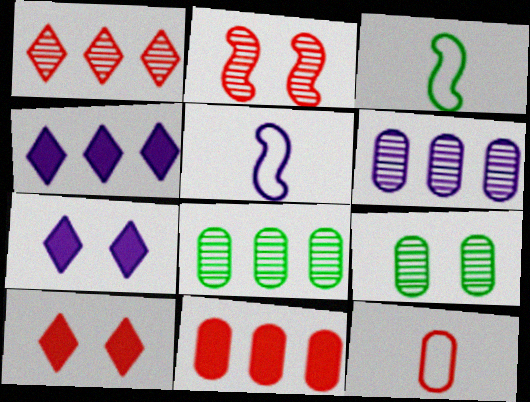[[3, 6, 10], 
[5, 6, 7], 
[5, 8, 10]]